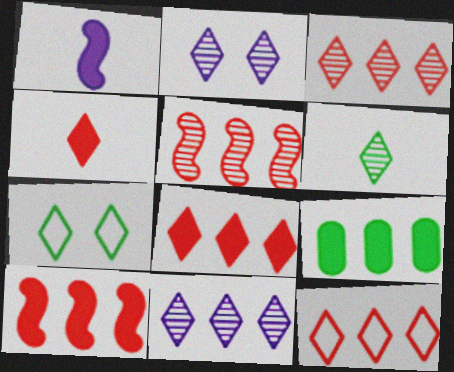[[2, 3, 6], 
[3, 8, 12], 
[4, 7, 11]]